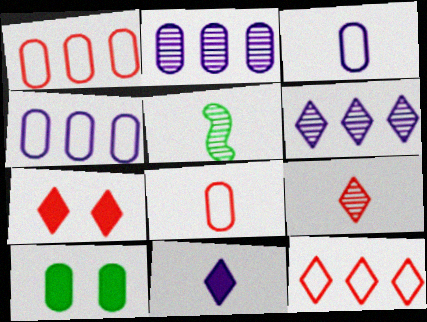[[2, 8, 10], 
[4, 5, 7], 
[5, 8, 11], 
[7, 9, 12]]